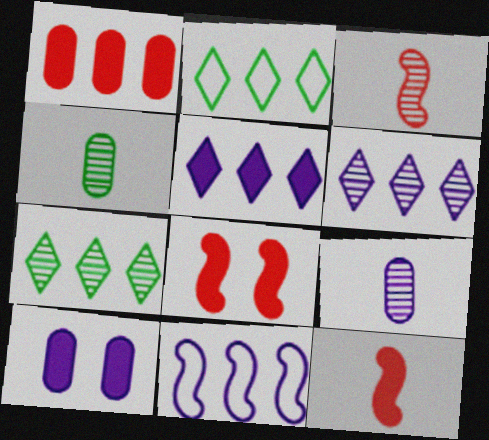[[1, 7, 11], 
[2, 3, 10], 
[2, 8, 9]]